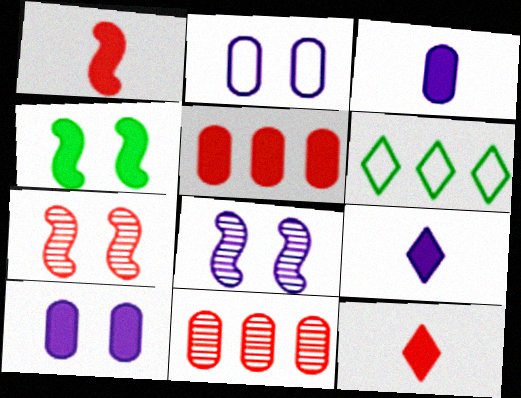[[3, 6, 7], 
[4, 5, 9]]